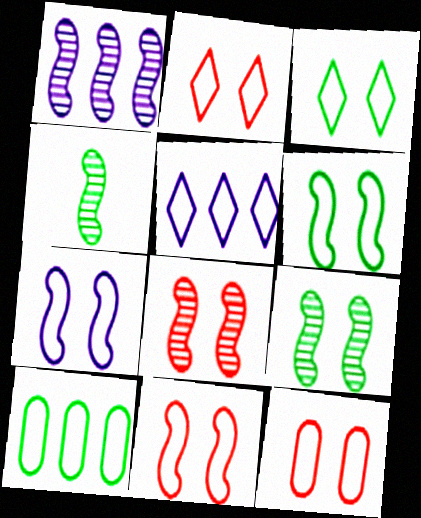[[1, 4, 8], 
[2, 11, 12], 
[3, 7, 12], 
[6, 7, 11]]